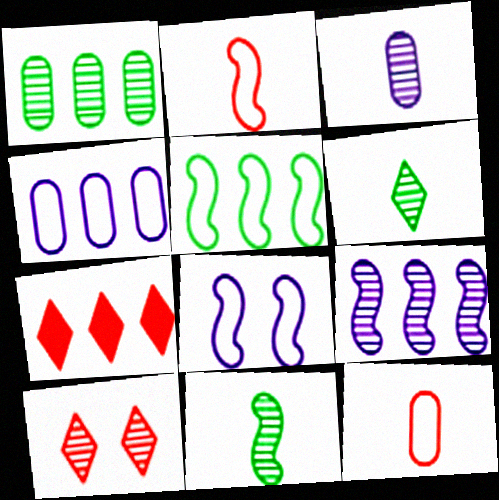[[2, 5, 8]]